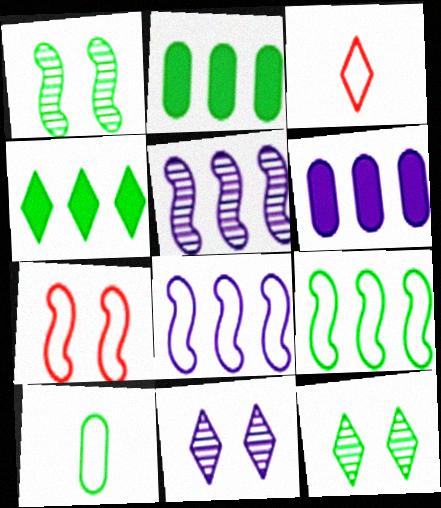[[1, 3, 6], 
[1, 4, 10], 
[3, 4, 11]]